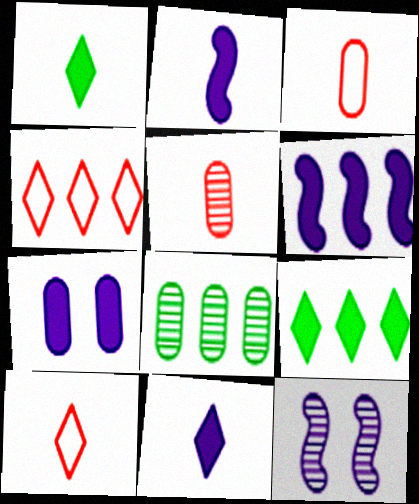[[3, 7, 8], 
[3, 9, 12], 
[4, 6, 8], 
[6, 7, 11]]